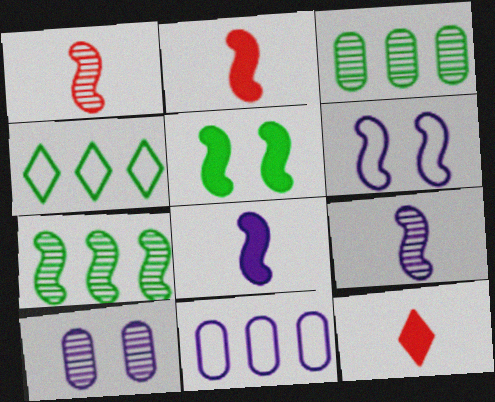[[2, 4, 10], 
[2, 6, 7], 
[3, 6, 12]]